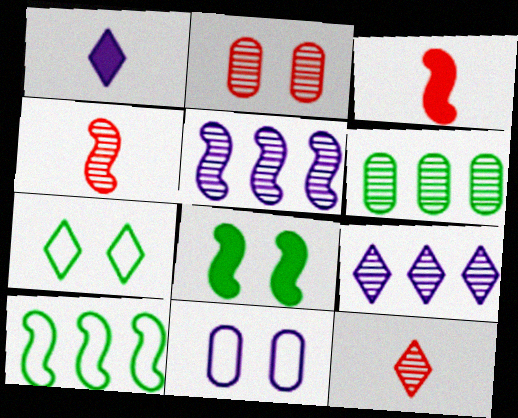[[1, 2, 10], 
[1, 5, 11]]